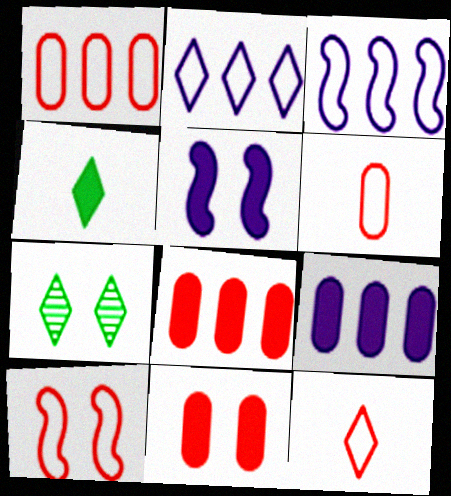[[1, 10, 12], 
[4, 5, 8]]